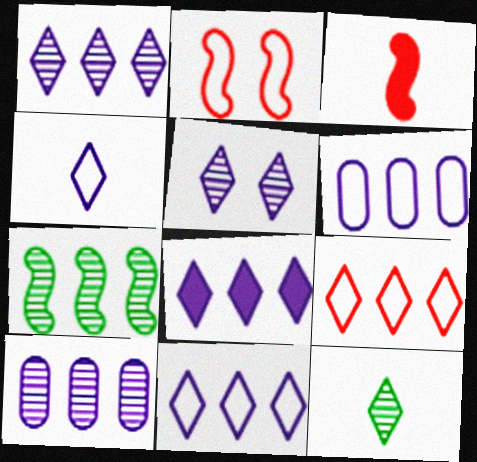[[1, 8, 11], 
[4, 5, 8]]